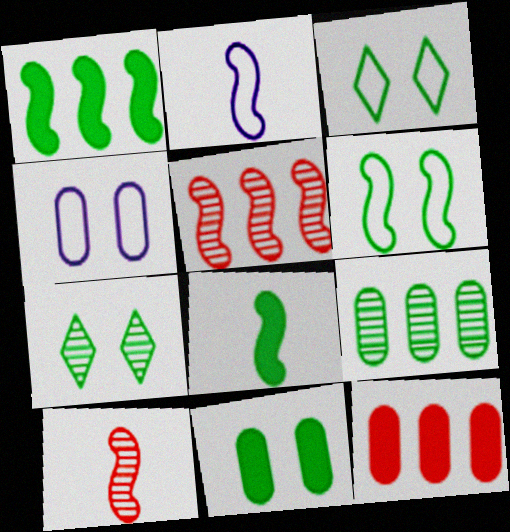[[2, 7, 12], 
[2, 8, 10], 
[3, 8, 9], 
[6, 7, 11]]